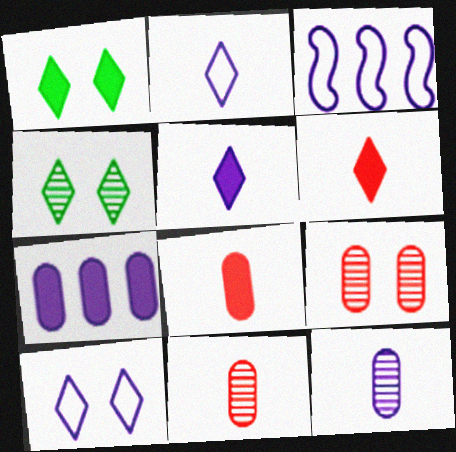[[1, 3, 11], 
[3, 4, 8]]